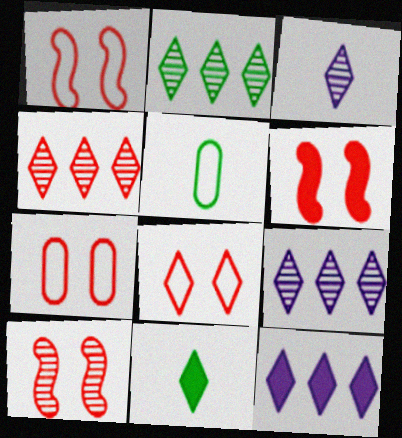[[1, 6, 10], 
[1, 7, 8], 
[2, 4, 9], 
[5, 6, 9], 
[5, 10, 12], 
[8, 9, 11]]